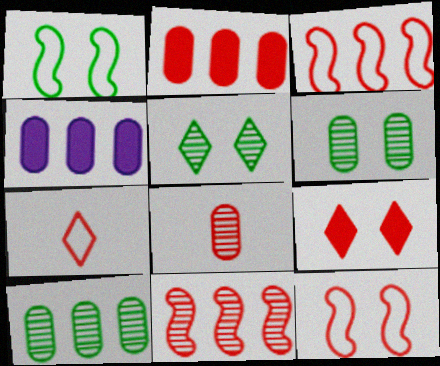[[3, 8, 9]]